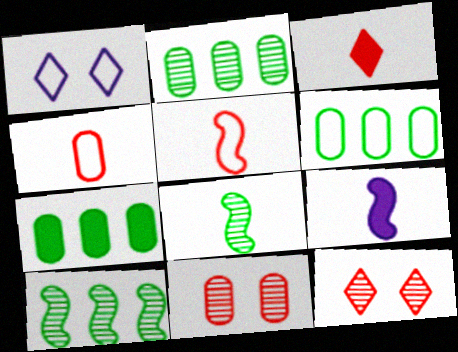[[1, 5, 6], 
[2, 6, 7], 
[5, 8, 9], 
[6, 9, 12]]